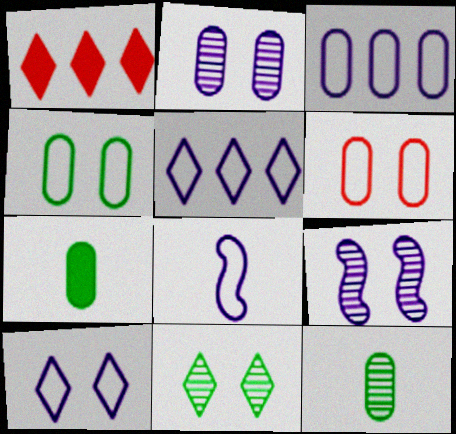[[3, 8, 10]]